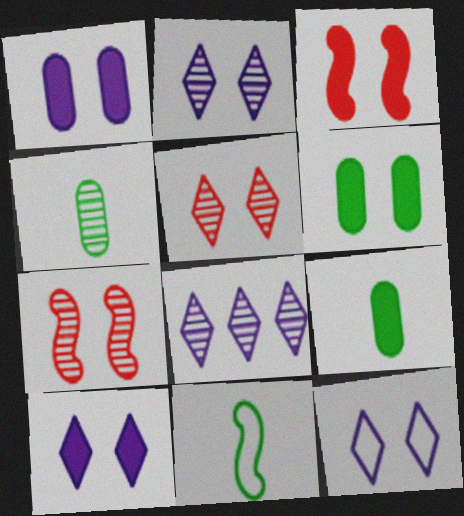[[2, 10, 12], 
[3, 6, 10], 
[4, 7, 8], 
[6, 7, 12]]